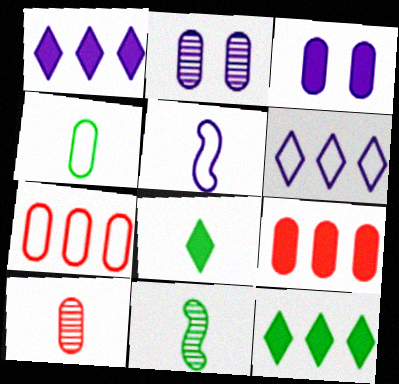[[1, 2, 5], 
[2, 4, 9], 
[4, 8, 11], 
[5, 8, 10]]